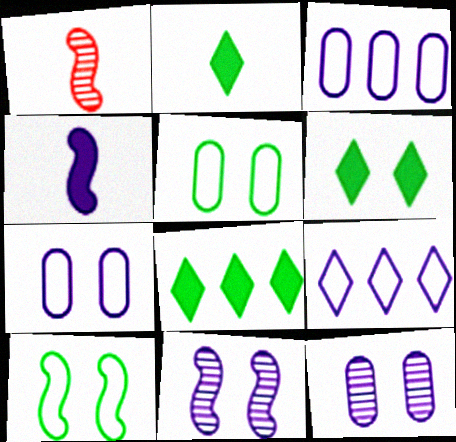[[1, 3, 6], 
[1, 7, 8], 
[2, 6, 8], 
[4, 9, 12]]